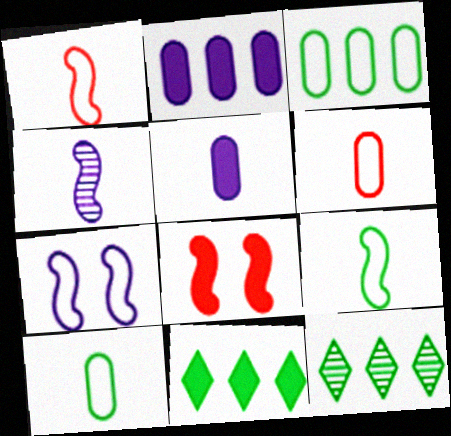[[5, 8, 11]]